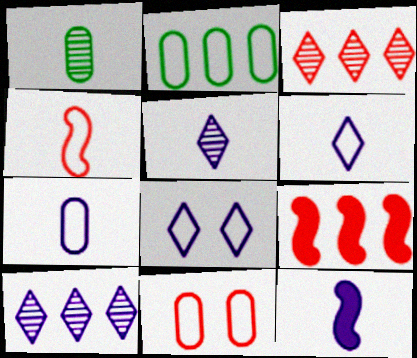[[1, 8, 9], 
[2, 4, 8], 
[2, 7, 11], 
[2, 9, 10], 
[5, 7, 12]]